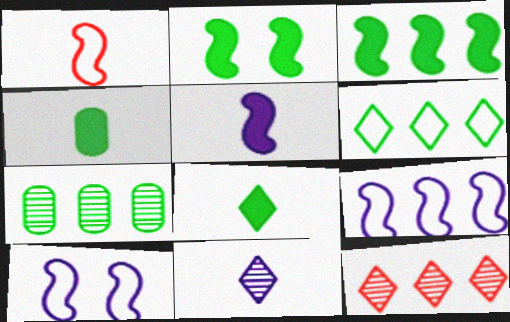[[1, 4, 11], 
[3, 6, 7], 
[4, 10, 12]]